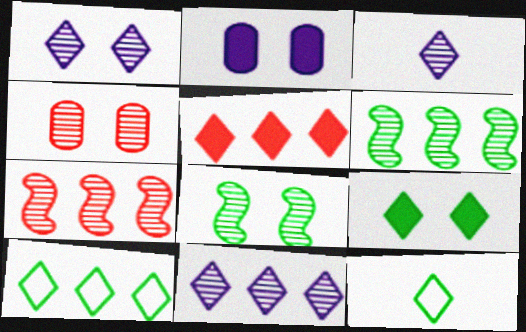[[1, 3, 11], 
[1, 4, 8], 
[1, 5, 12], 
[2, 7, 12], 
[3, 4, 6], 
[5, 10, 11]]